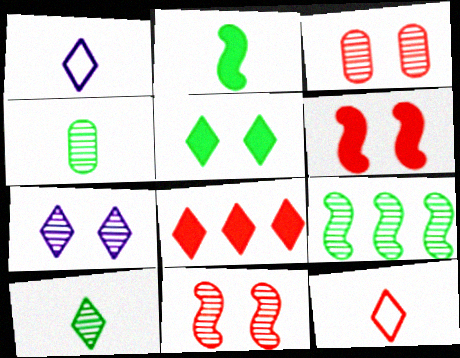[]